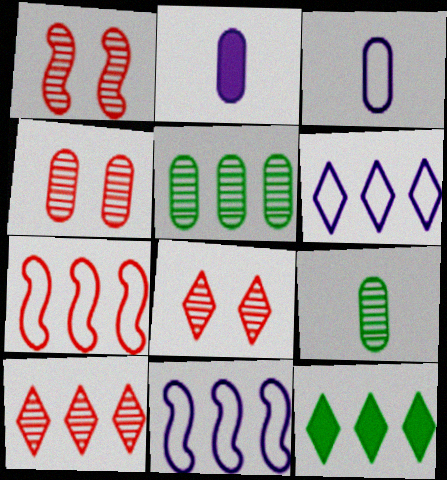[[1, 3, 12], 
[1, 4, 8], 
[6, 10, 12]]